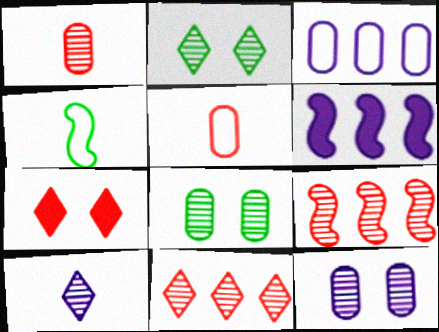[[2, 5, 6], 
[2, 10, 11], 
[5, 7, 9], 
[8, 9, 10]]